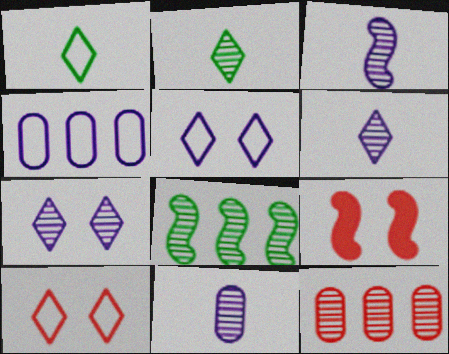[[2, 4, 9], 
[3, 6, 11]]